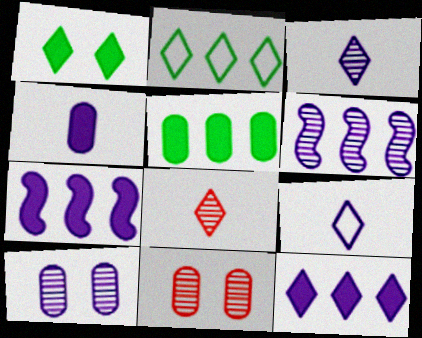[[3, 6, 10], 
[7, 9, 10]]